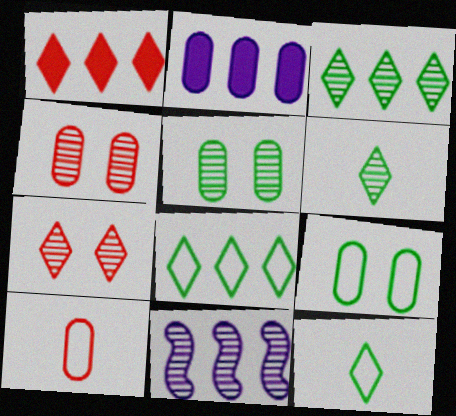[[2, 5, 10], 
[4, 6, 11]]